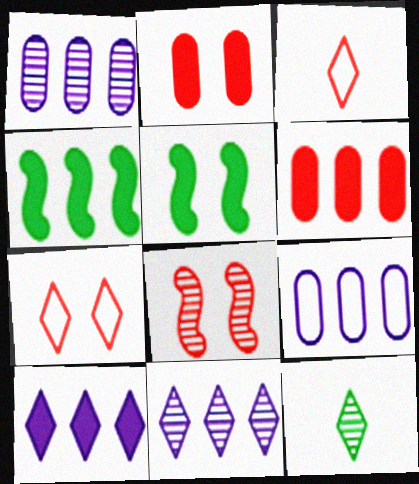[[1, 3, 5], 
[1, 8, 12], 
[2, 7, 8], 
[3, 6, 8], 
[4, 6, 10], 
[7, 10, 12]]